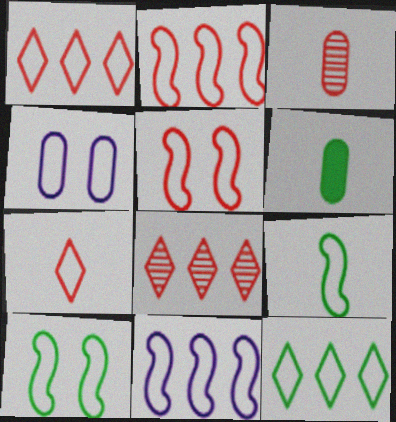[[1, 4, 9], 
[5, 9, 11]]